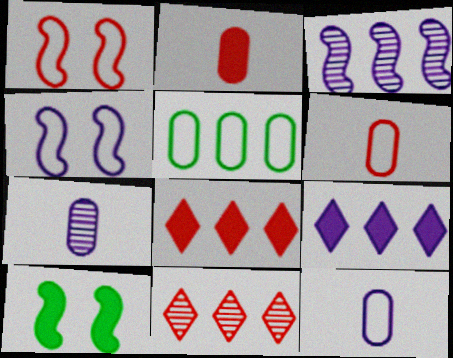[[1, 2, 11], 
[2, 9, 10], 
[3, 5, 8], 
[4, 7, 9], 
[10, 11, 12]]